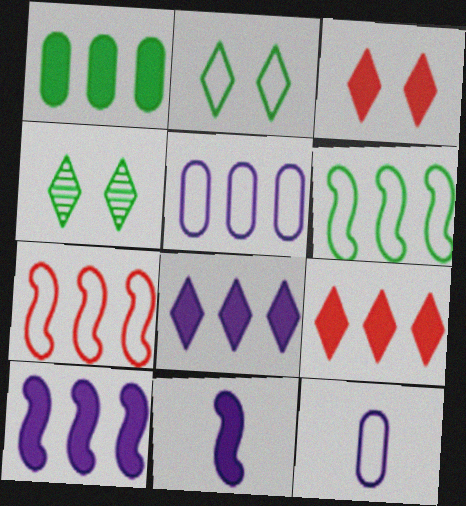[[1, 3, 11], 
[1, 9, 10], 
[2, 7, 12]]